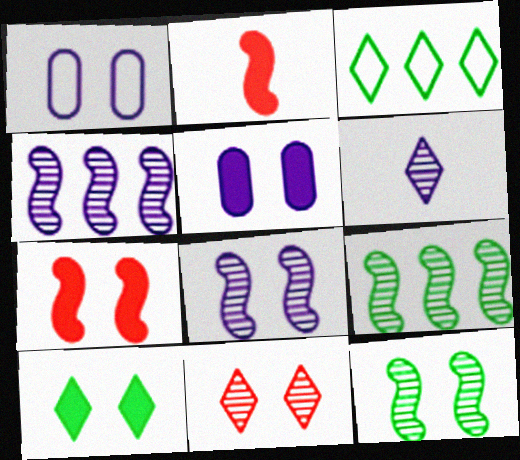[[5, 7, 10]]